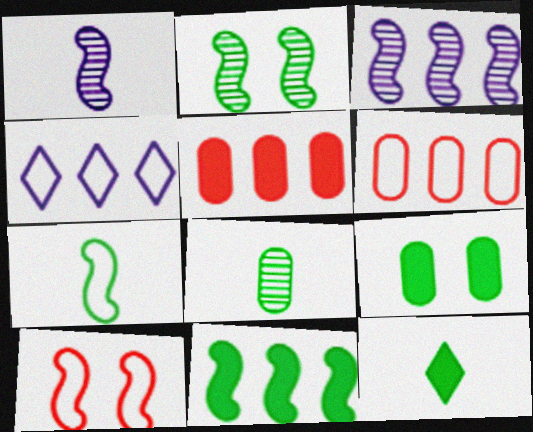[[1, 10, 11], 
[2, 7, 11], 
[7, 8, 12], 
[9, 11, 12]]